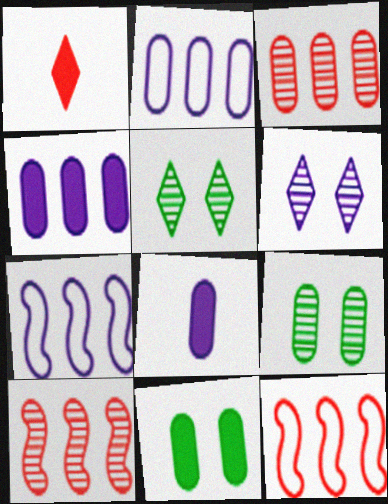[[1, 7, 9], 
[5, 8, 12], 
[6, 7, 8]]